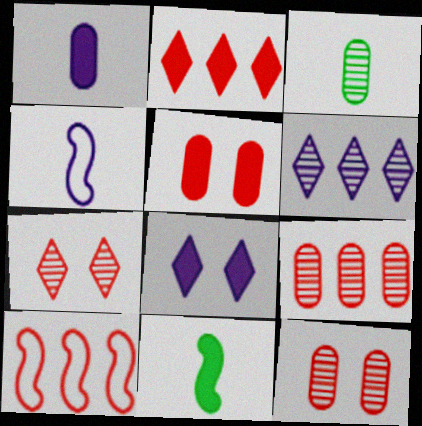[[2, 9, 10], 
[3, 8, 10]]